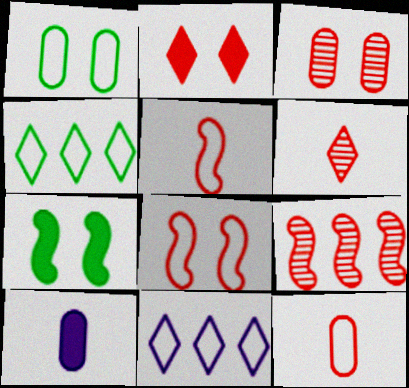[[1, 5, 11], 
[2, 3, 8], 
[2, 9, 12], 
[3, 6, 9]]